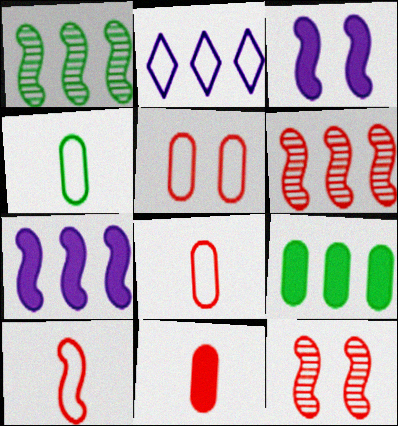[[1, 3, 10], 
[2, 6, 9]]